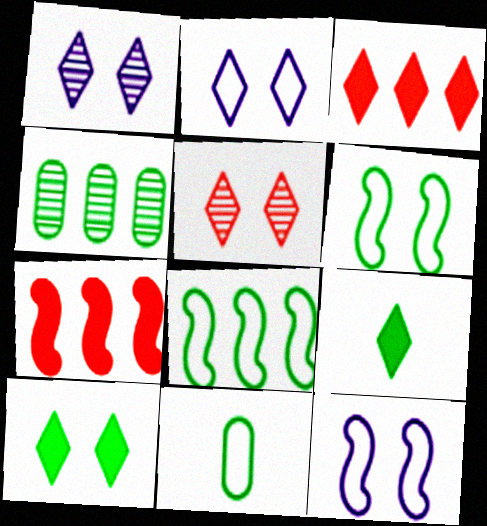[[1, 7, 11], 
[2, 5, 10], 
[4, 6, 9]]